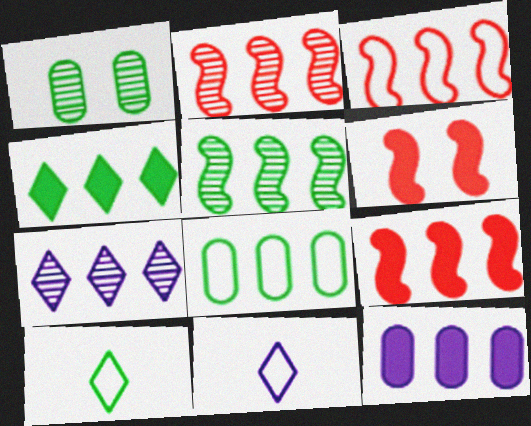[[1, 9, 11], 
[2, 3, 9], 
[4, 5, 8], 
[4, 9, 12], 
[7, 8, 9]]